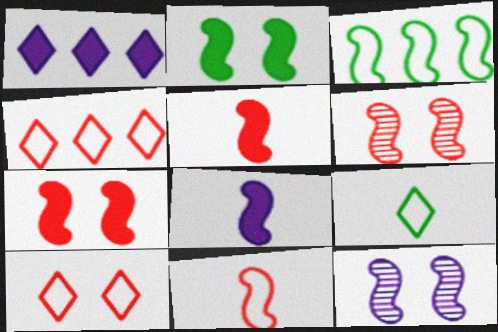[[3, 5, 12], 
[3, 6, 8]]